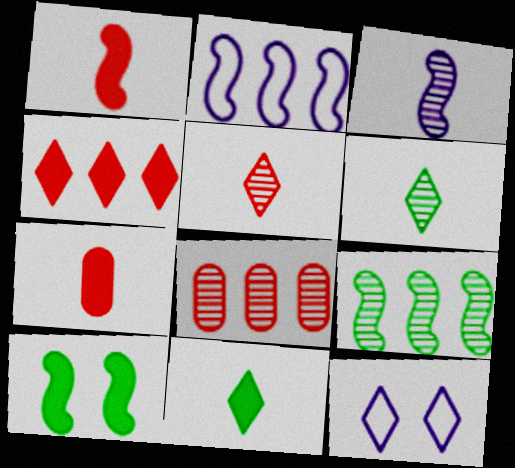[[4, 6, 12], 
[7, 9, 12]]